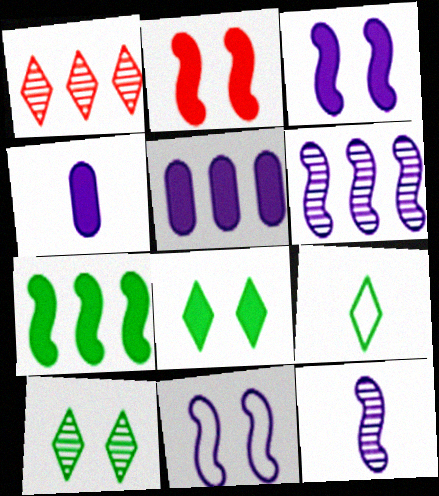[]